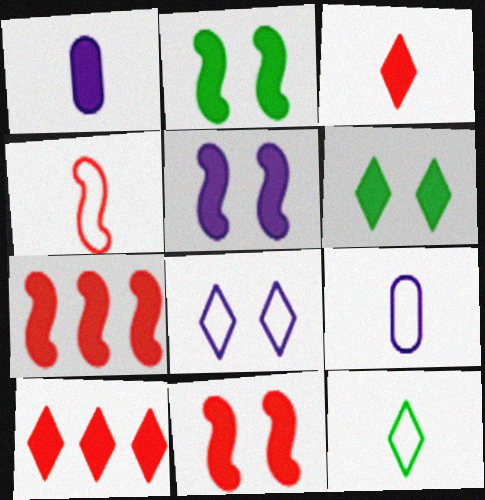[[1, 2, 10], 
[1, 6, 7], 
[2, 5, 11], 
[4, 9, 12]]